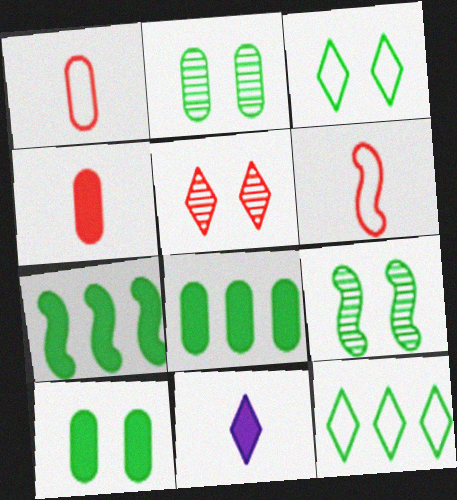[[3, 9, 10], 
[5, 11, 12]]